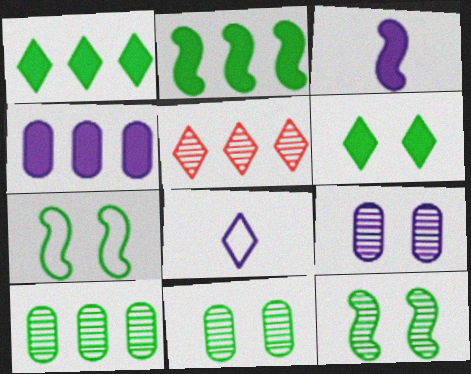[[5, 6, 8], 
[6, 7, 11]]